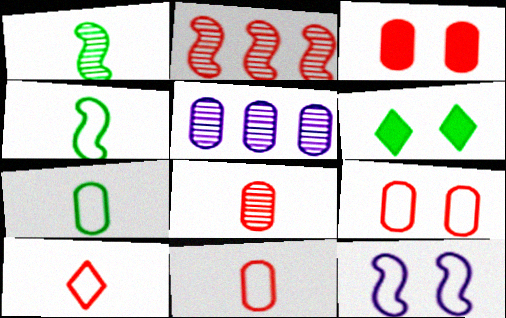[[2, 3, 10], 
[3, 5, 7]]